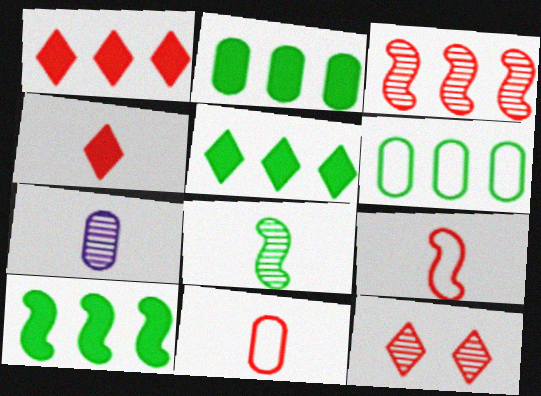[[2, 5, 10]]